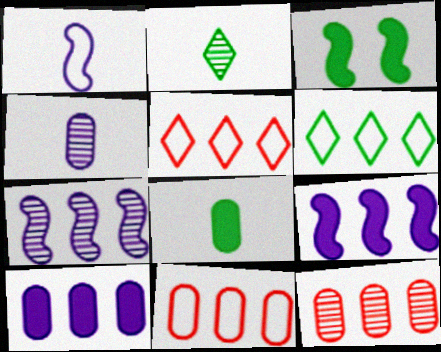[[3, 4, 5], 
[6, 9, 12]]